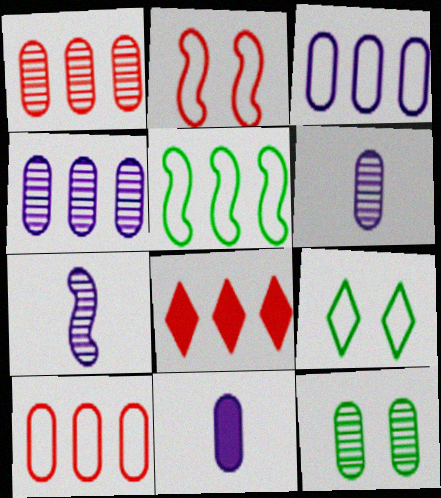[[1, 6, 12], 
[4, 5, 8], 
[10, 11, 12]]